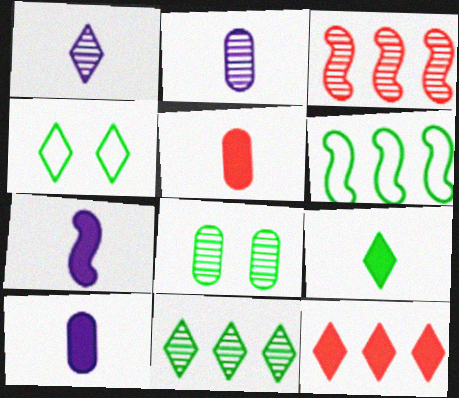[[1, 3, 8], 
[1, 4, 12], 
[3, 4, 10], 
[4, 9, 11], 
[5, 7, 9], 
[6, 8, 9]]